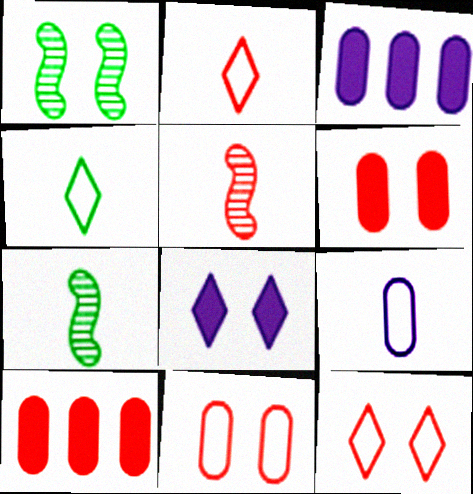[[1, 2, 3], 
[1, 8, 11], 
[3, 7, 12], 
[5, 10, 12]]